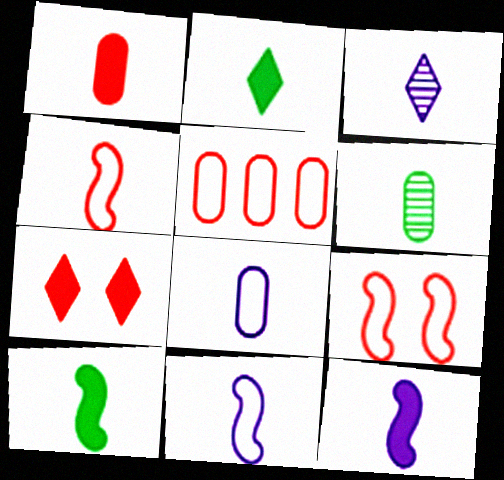[[1, 2, 12], 
[1, 6, 8], 
[3, 8, 12]]